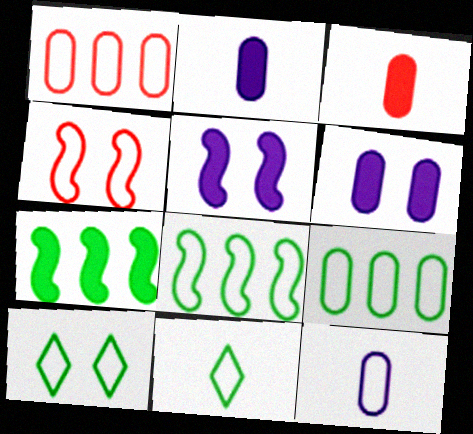[]